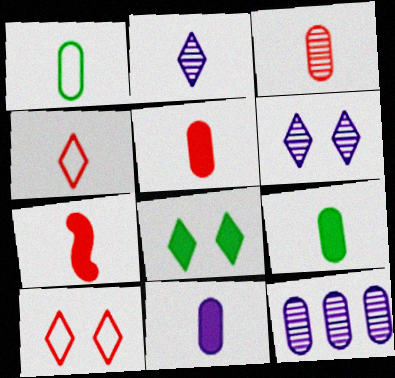[[1, 2, 7], 
[1, 3, 11], 
[3, 4, 7], 
[5, 9, 11], 
[6, 8, 10]]